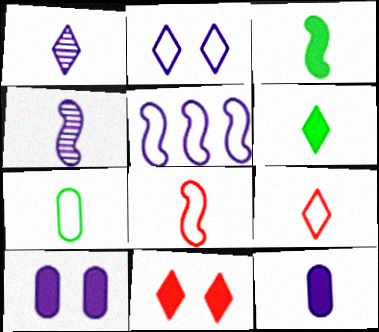[[1, 5, 10], 
[1, 6, 9], 
[3, 4, 8]]